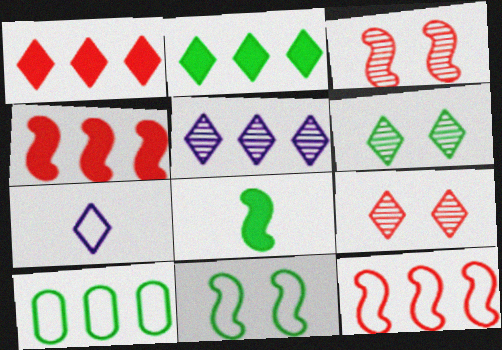[[1, 6, 7], 
[2, 7, 9], 
[4, 5, 10], 
[6, 8, 10]]